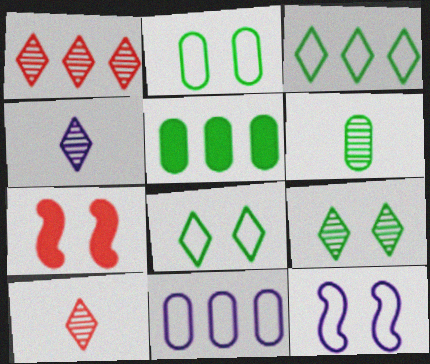[[1, 4, 9], 
[2, 5, 6], 
[5, 10, 12]]